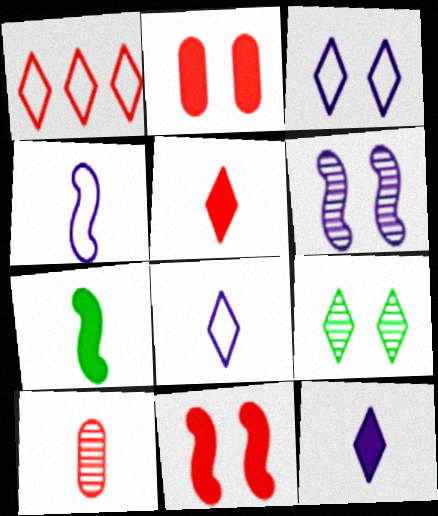[[1, 9, 12], 
[1, 10, 11], 
[7, 8, 10]]